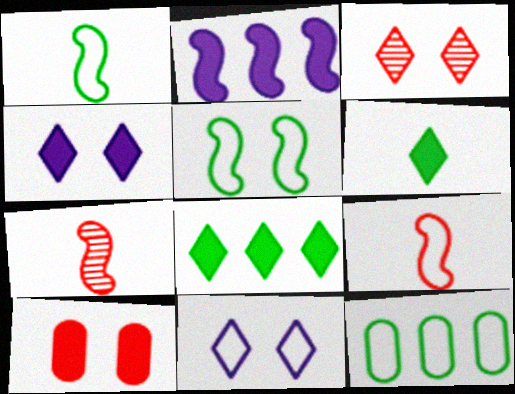[[2, 5, 7], 
[2, 6, 10], 
[4, 7, 12], 
[9, 11, 12]]